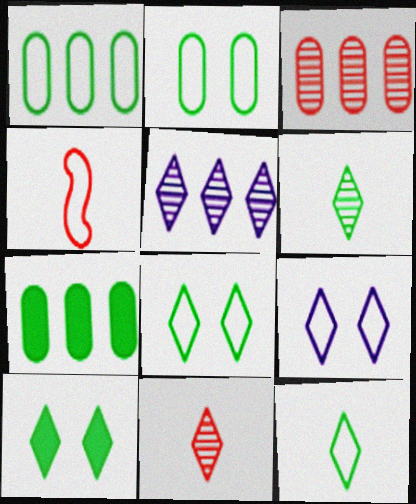[[1, 4, 9]]